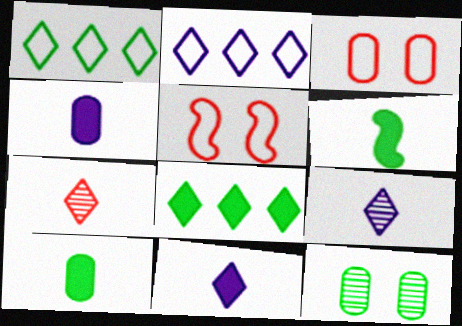[[1, 6, 12]]